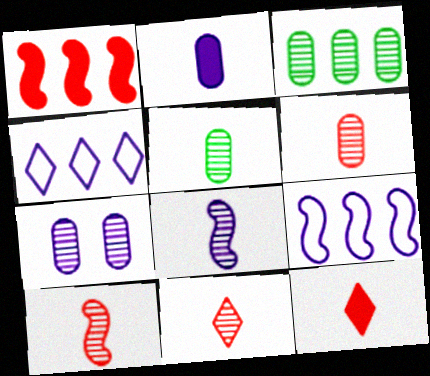[[1, 3, 4], 
[3, 6, 7], 
[5, 8, 11], 
[6, 10, 11]]